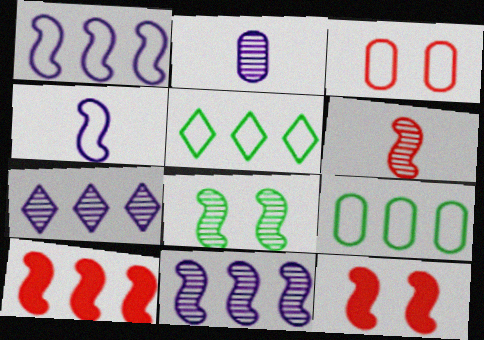[[2, 5, 12], 
[3, 4, 5], 
[4, 8, 10], 
[6, 8, 11], 
[7, 9, 10]]